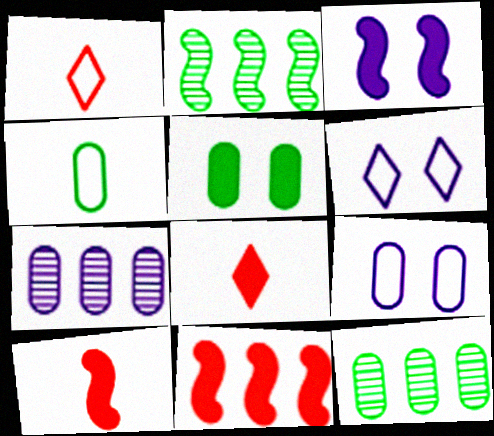[[1, 3, 12], 
[2, 8, 9], 
[4, 5, 12], 
[6, 10, 12]]